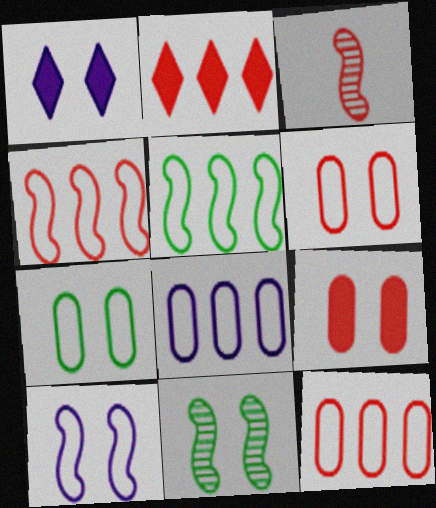[[1, 6, 11], 
[2, 3, 6]]